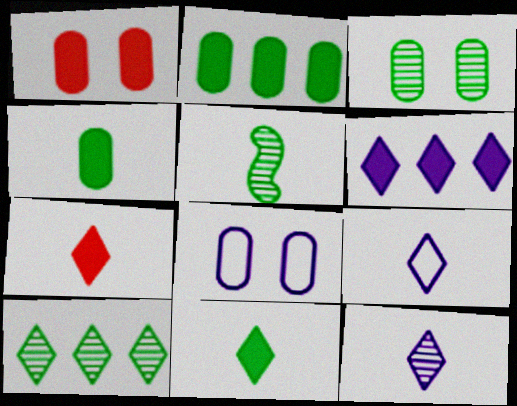[[1, 3, 8], 
[3, 5, 10]]